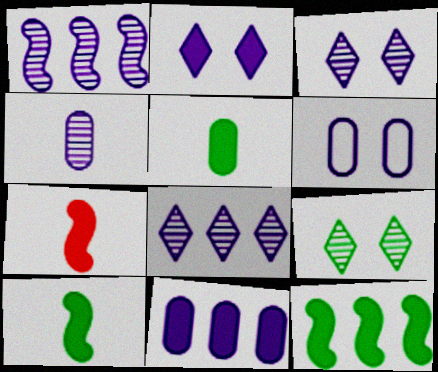[[1, 3, 4], 
[4, 6, 11]]